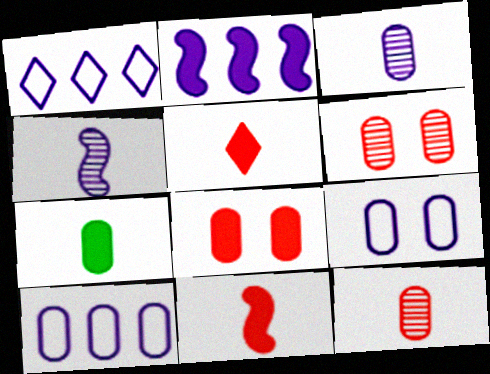[[6, 7, 10]]